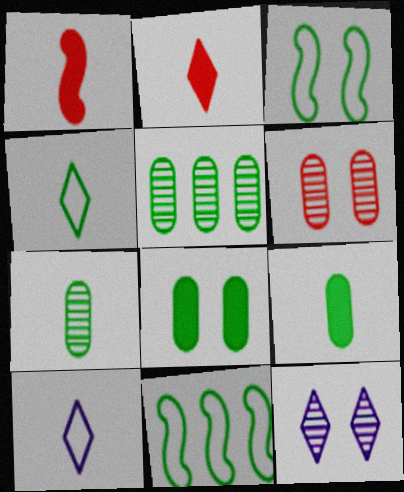[[1, 7, 10]]